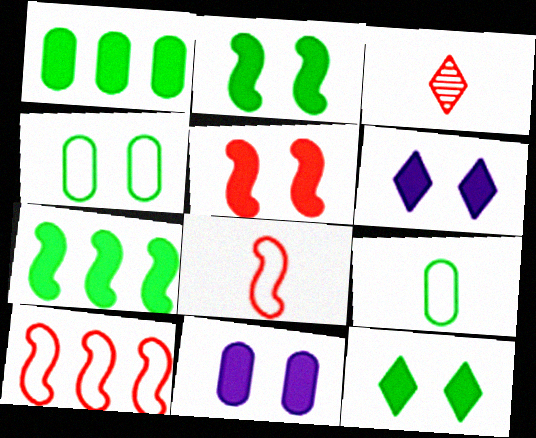[[5, 11, 12]]